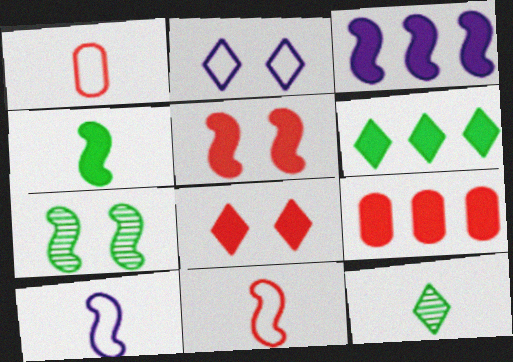[[3, 4, 5], 
[3, 6, 9], 
[3, 7, 11]]